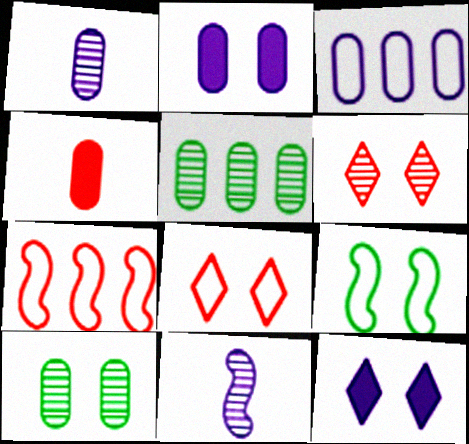[[1, 2, 3], 
[2, 6, 9], 
[3, 4, 10], 
[3, 11, 12], 
[4, 6, 7], 
[5, 6, 11]]